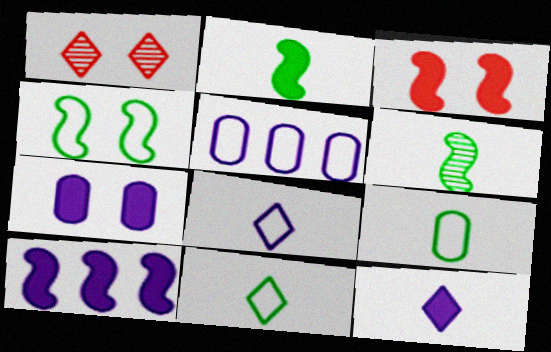[[1, 2, 5], 
[1, 4, 7], 
[1, 9, 10], 
[2, 3, 10], 
[7, 10, 12]]